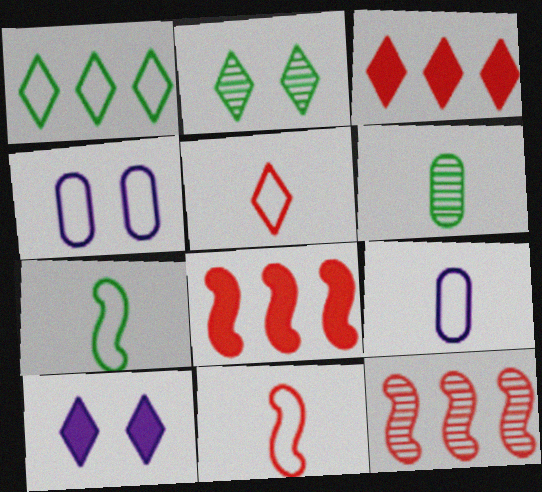[[1, 4, 11], 
[2, 8, 9], 
[5, 7, 9]]